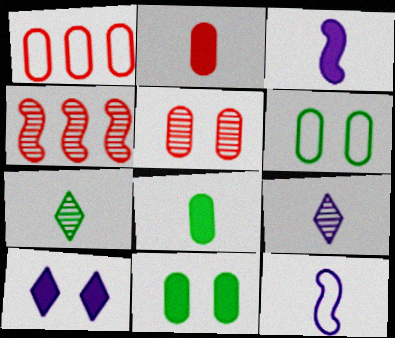[[1, 2, 5], 
[2, 7, 12]]